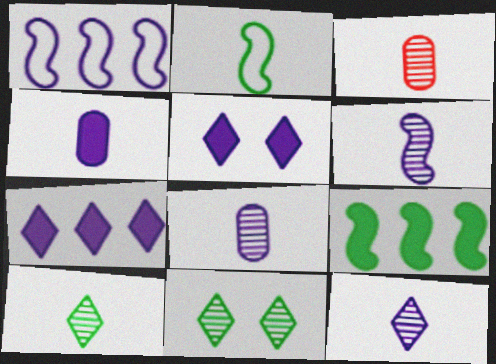[[1, 5, 8], 
[3, 6, 10], 
[6, 8, 12]]